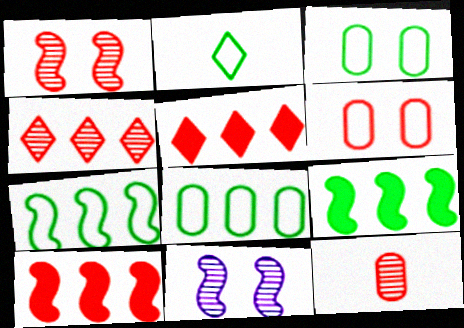[[1, 4, 12], 
[2, 3, 7]]